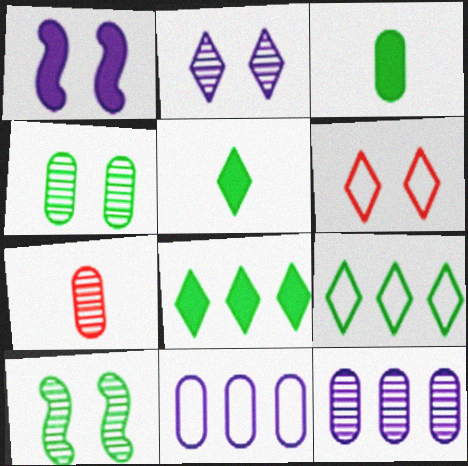[[1, 4, 6], 
[1, 7, 9], 
[3, 9, 10], 
[4, 7, 12]]